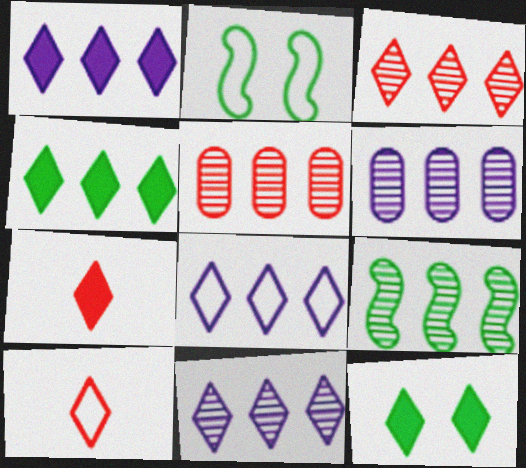[[1, 7, 12], 
[1, 8, 11], 
[2, 6, 7], 
[3, 4, 8], 
[3, 6, 9], 
[5, 9, 11], 
[10, 11, 12]]